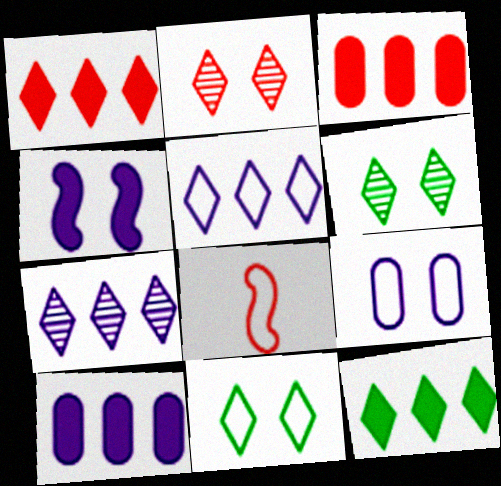[[2, 3, 8], 
[6, 8, 10]]